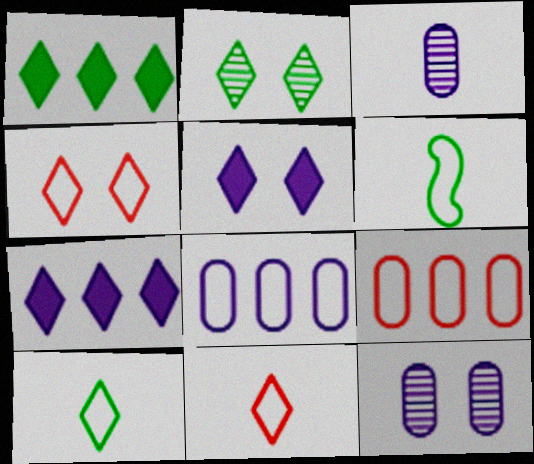[[1, 2, 10], 
[2, 4, 5], 
[2, 7, 11], 
[4, 6, 8]]